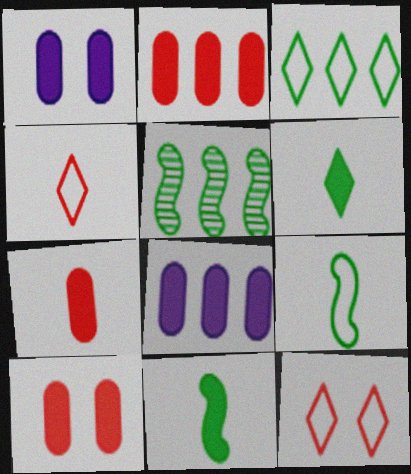[[1, 4, 5], 
[2, 7, 10]]